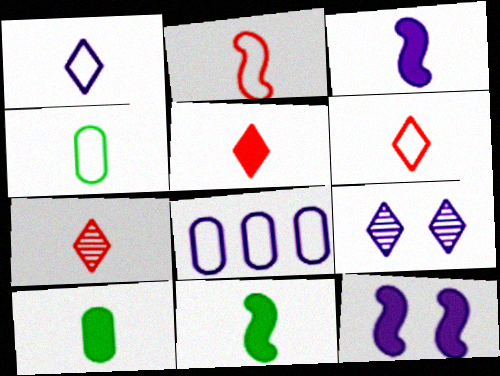[[1, 2, 4], 
[3, 4, 7], 
[3, 5, 10], 
[3, 8, 9], 
[5, 6, 7]]